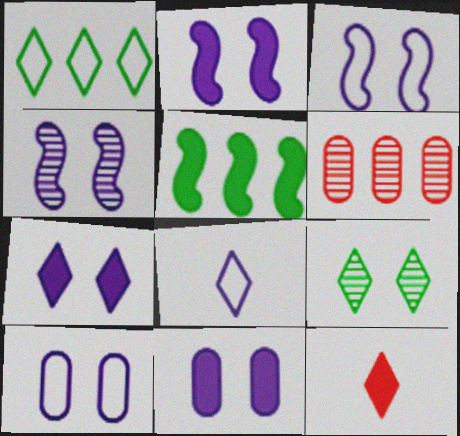[[2, 3, 4], 
[2, 7, 11], 
[4, 7, 10], 
[5, 11, 12]]